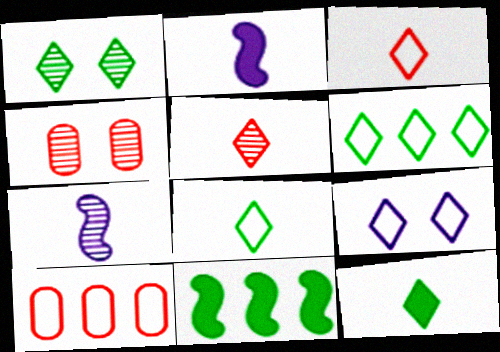[[1, 2, 10], 
[1, 6, 12], 
[2, 4, 6], 
[3, 6, 9]]